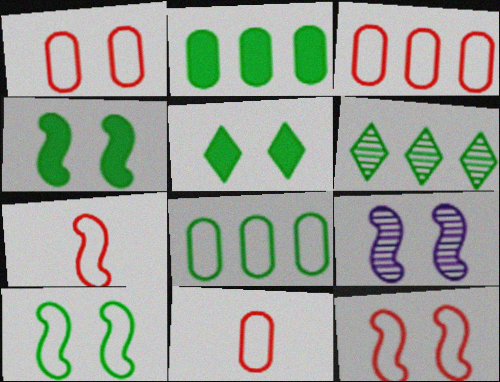[[1, 3, 11], 
[1, 5, 9], 
[4, 9, 12]]